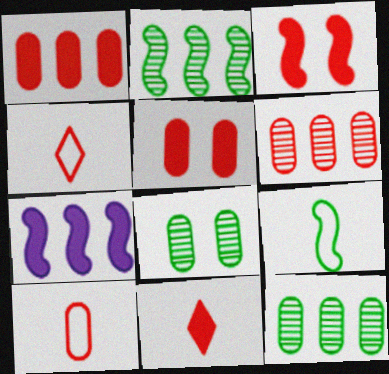[[1, 3, 11], 
[3, 4, 6], 
[4, 7, 8], 
[5, 6, 10]]